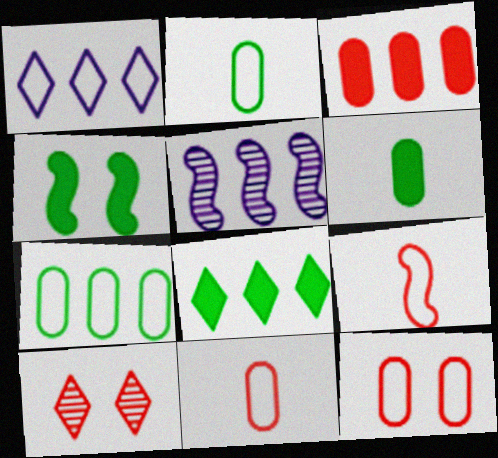[[3, 9, 10], 
[4, 5, 9], 
[4, 6, 8]]